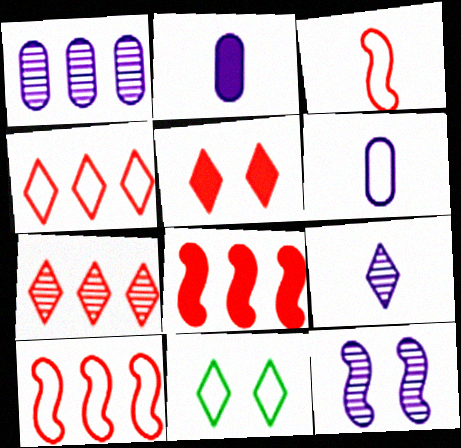[[1, 9, 12], 
[6, 10, 11]]